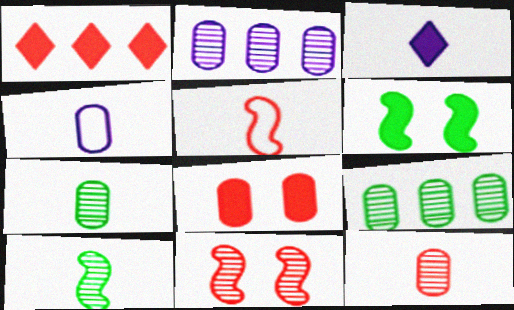[[3, 5, 7], 
[4, 8, 9]]